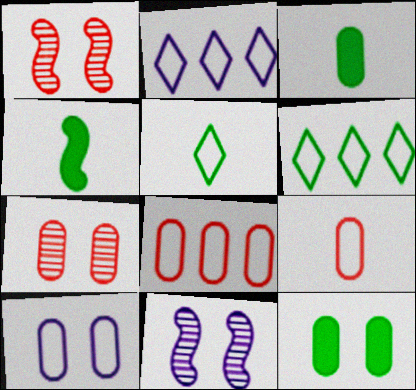[[1, 2, 3], 
[2, 4, 7], 
[7, 10, 12]]